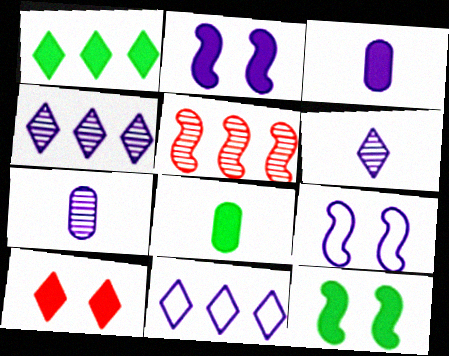[[1, 8, 12], 
[2, 7, 11], 
[3, 4, 9]]